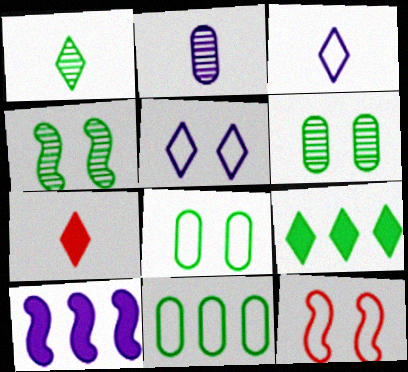[[1, 3, 7], 
[2, 5, 10], 
[2, 9, 12], 
[3, 11, 12], 
[5, 8, 12]]